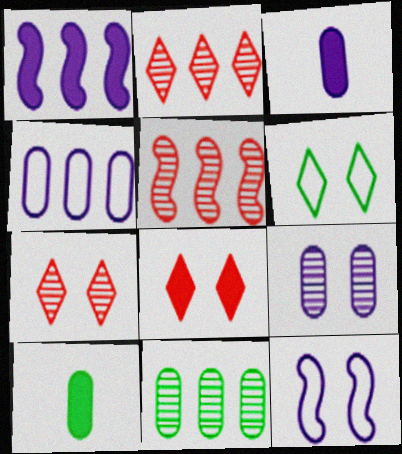[[1, 8, 10], 
[2, 10, 12], 
[3, 4, 9], 
[3, 5, 6]]